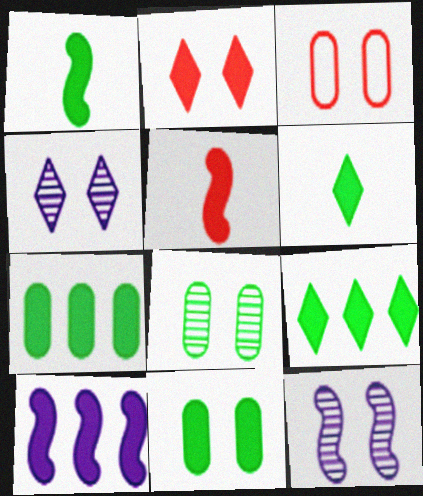[[1, 9, 11]]